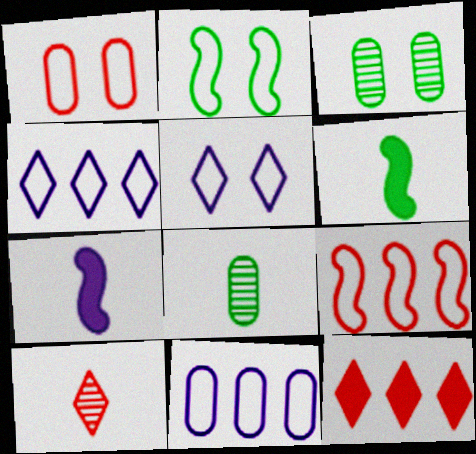[[1, 2, 5]]